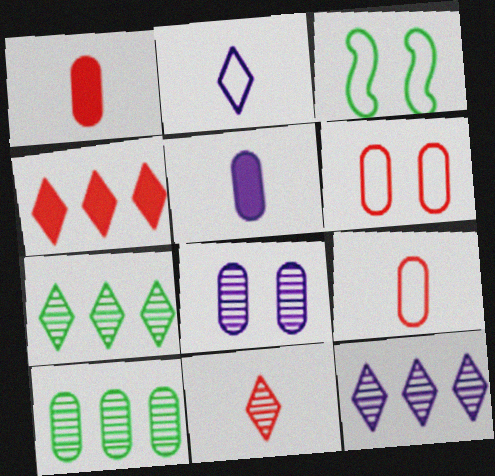[[1, 3, 12], 
[5, 6, 10]]